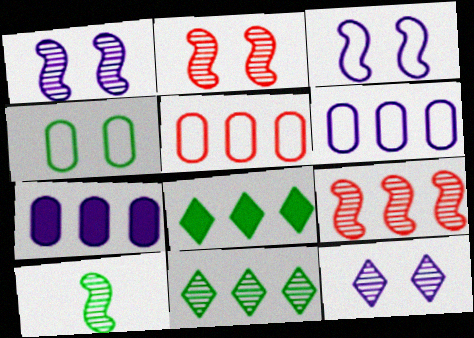[[1, 9, 10], 
[4, 8, 10], 
[6, 8, 9]]